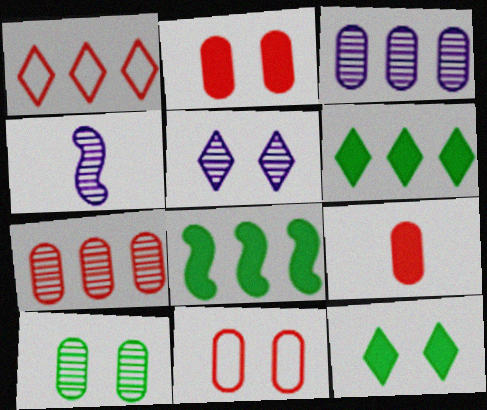[[1, 3, 8], 
[3, 4, 5], 
[4, 6, 11], 
[7, 9, 11]]